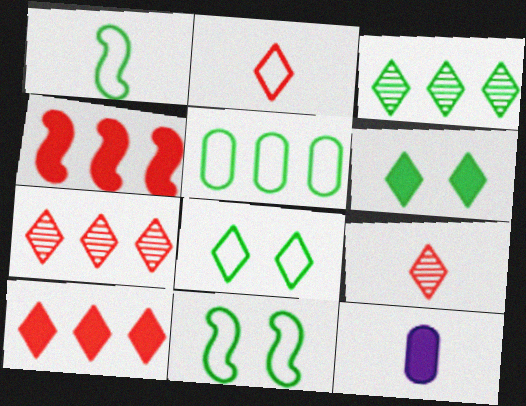[[1, 5, 8], 
[1, 9, 12], 
[4, 6, 12], 
[7, 11, 12]]